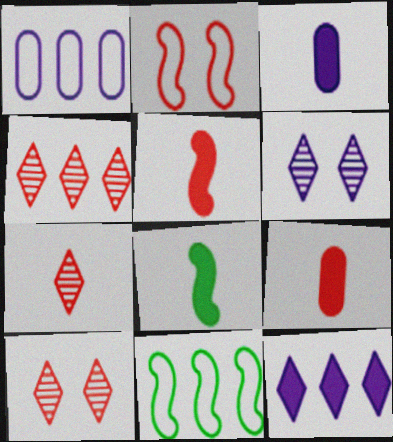[[1, 8, 10], 
[2, 4, 9], 
[3, 10, 11], 
[4, 7, 10], 
[6, 9, 11]]